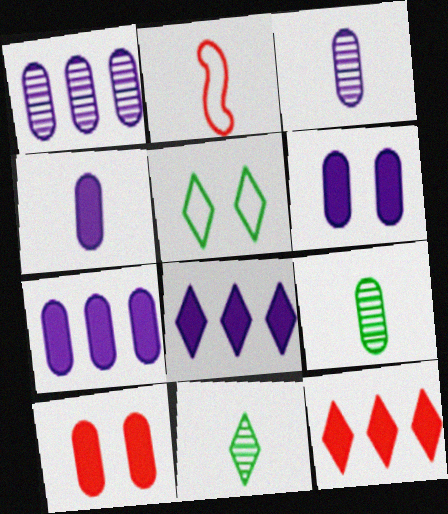[[2, 4, 11], 
[4, 6, 7]]